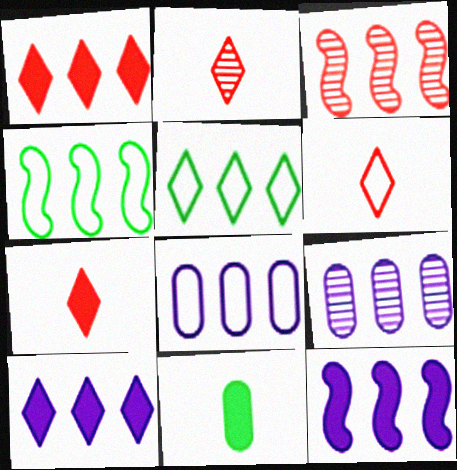[[1, 4, 9], 
[2, 6, 7], 
[3, 4, 12]]